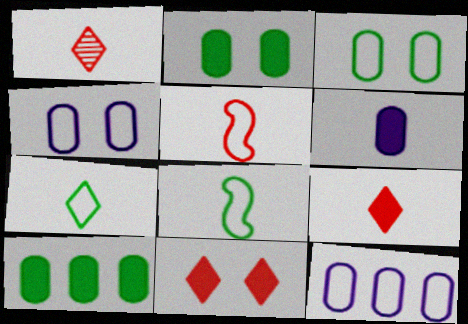[[1, 6, 8]]